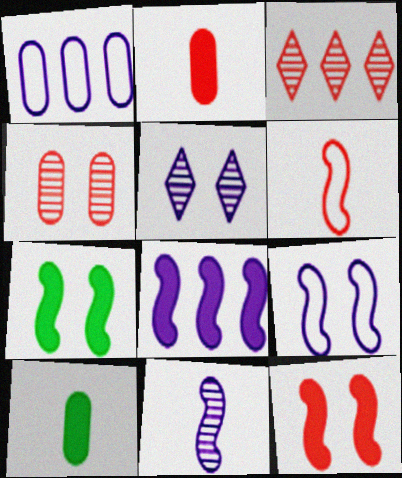[[1, 4, 10], 
[3, 9, 10], 
[8, 9, 11]]